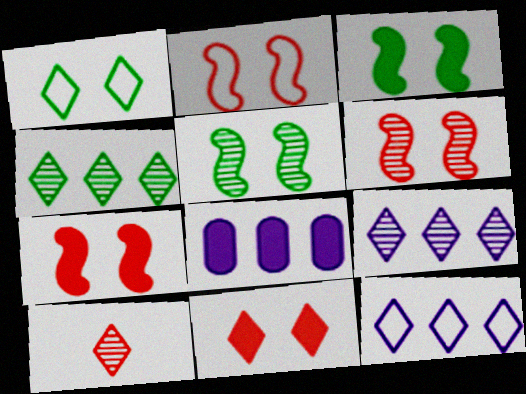[[2, 6, 7]]